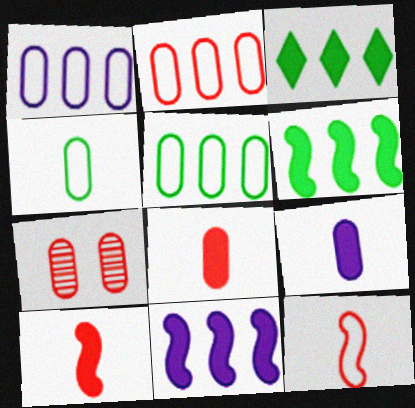[[1, 2, 5], 
[2, 7, 8], 
[5, 7, 9]]